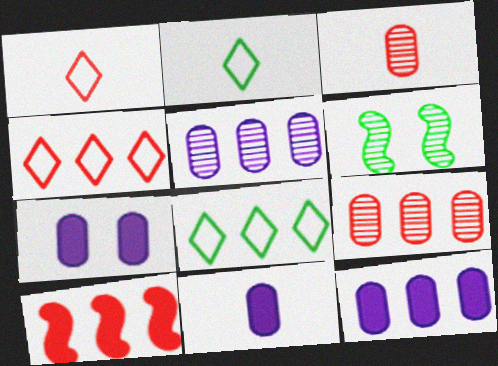[[1, 6, 12], 
[4, 6, 11], 
[4, 9, 10], 
[5, 8, 10], 
[7, 11, 12]]